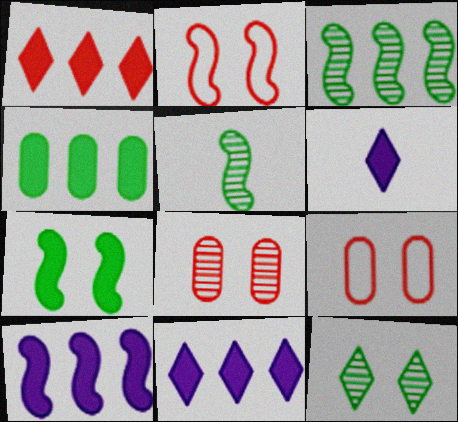[[1, 4, 10], 
[2, 5, 10], 
[3, 6, 9], 
[5, 9, 11]]